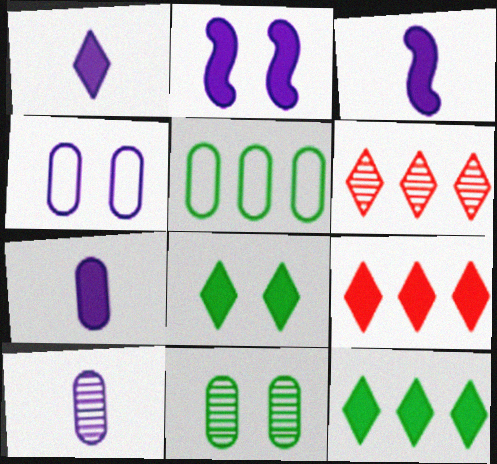[[1, 3, 7], 
[1, 8, 9]]